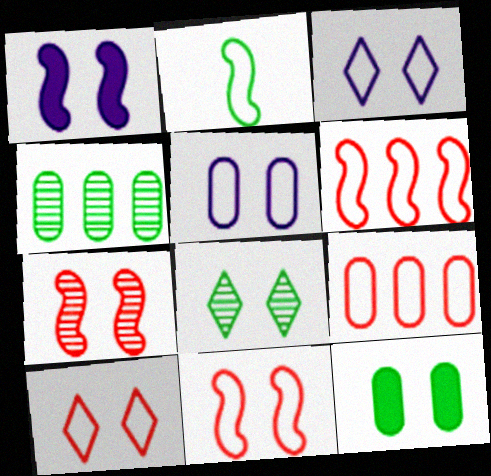[[2, 3, 9], 
[3, 7, 12]]